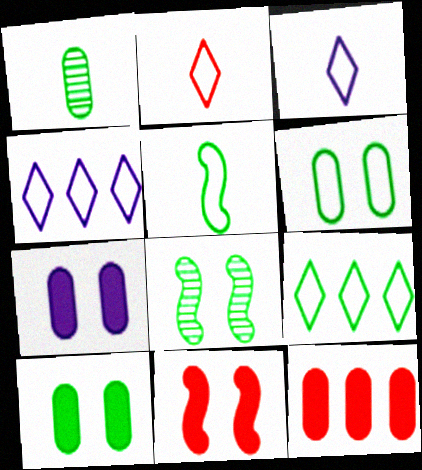[[1, 4, 11], 
[3, 8, 12], 
[5, 6, 9]]